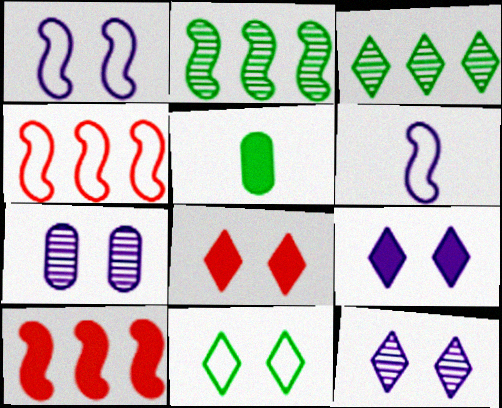[[1, 7, 9], 
[2, 5, 11], 
[4, 5, 12], 
[5, 9, 10], 
[8, 11, 12]]